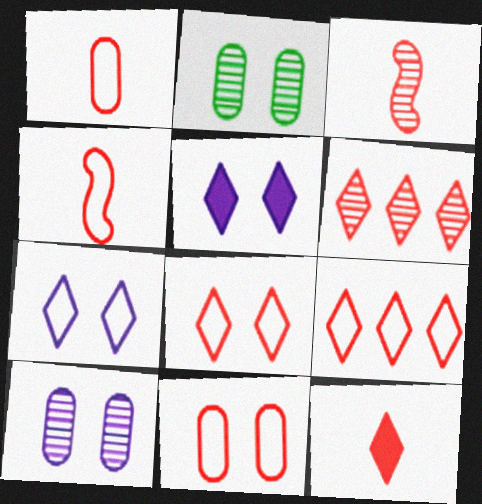[[1, 3, 12], 
[4, 9, 11], 
[6, 8, 12]]